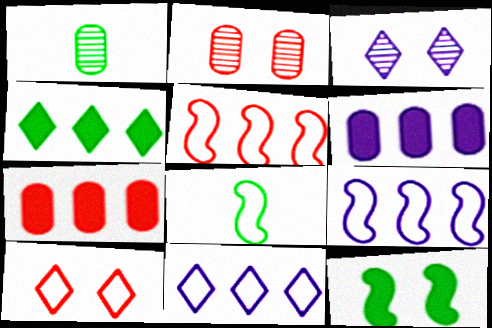[[3, 7, 8]]